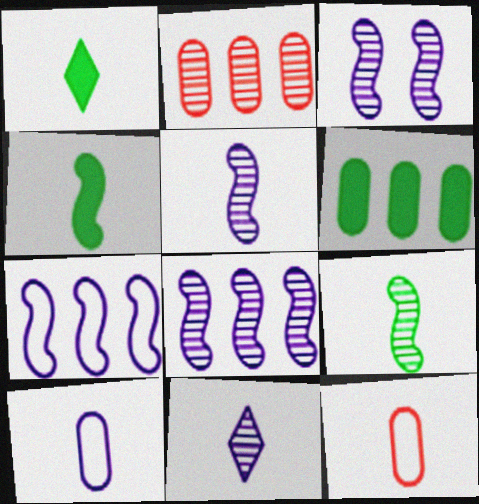[[1, 5, 12], 
[3, 5, 8], 
[4, 11, 12]]